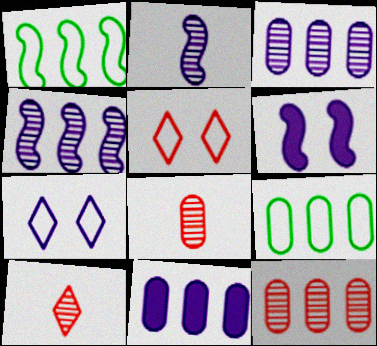[[2, 7, 11], 
[6, 9, 10], 
[9, 11, 12]]